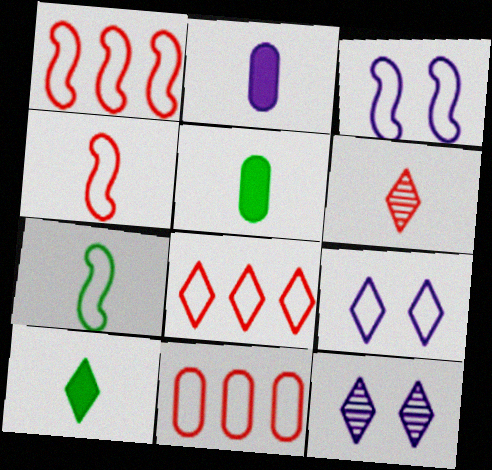[[1, 3, 7], 
[1, 5, 12], 
[1, 8, 11], 
[2, 6, 7], 
[7, 9, 11], 
[8, 10, 12]]